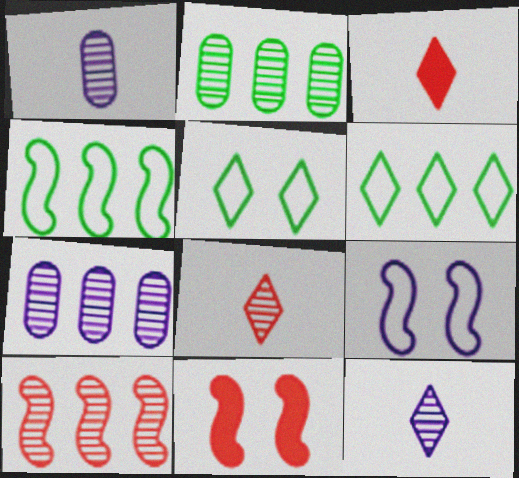[[1, 6, 11], 
[2, 3, 9]]